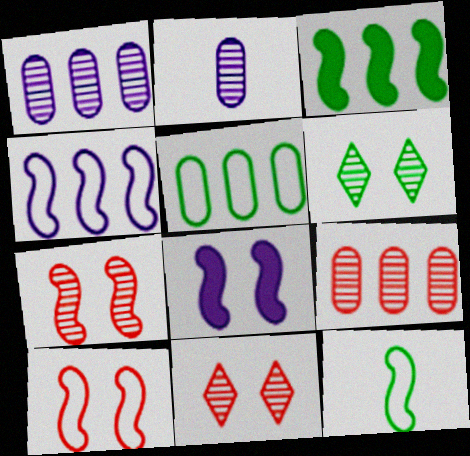[[4, 10, 12]]